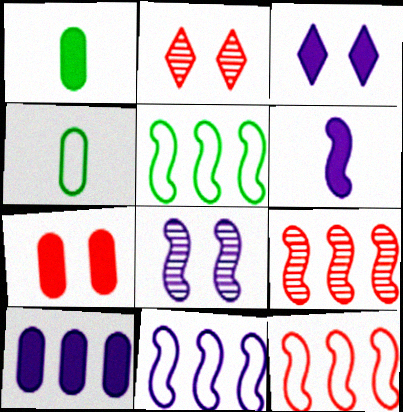[[1, 2, 11], 
[1, 7, 10], 
[3, 4, 9], 
[3, 6, 10], 
[5, 11, 12], 
[6, 8, 11]]